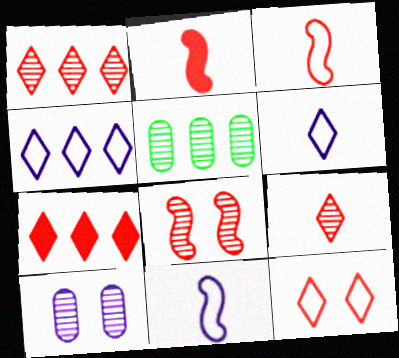[[7, 9, 12]]